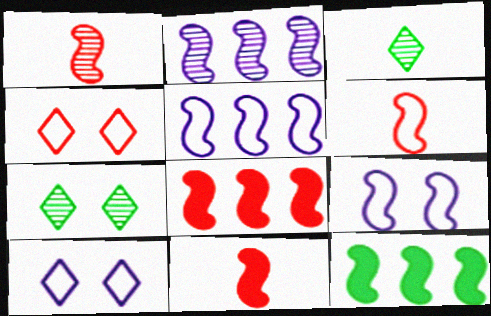[[1, 6, 11], 
[1, 9, 12]]